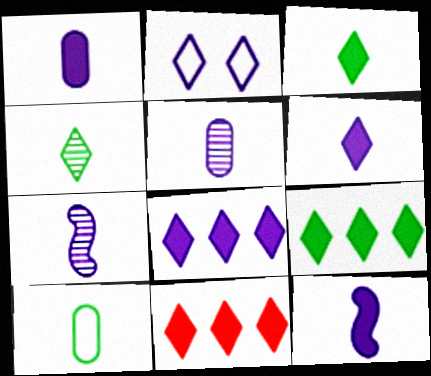[[1, 6, 12], 
[2, 4, 11], 
[8, 9, 11]]